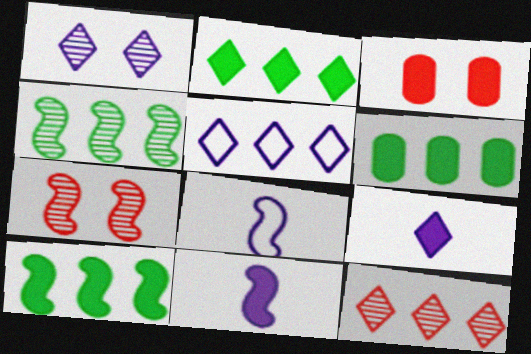[[1, 5, 9], 
[2, 3, 11], 
[2, 5, 12], 
[2, 6, 10], 
[3, 9, 10], 
[7, 8, 10]]